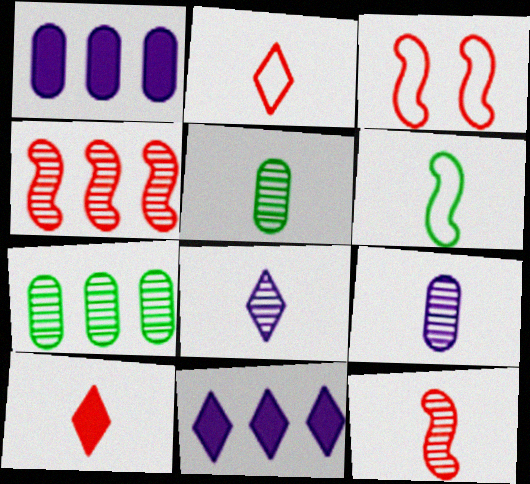[[3, 5, 11], 
[5, 8, 12], 
[6, 9, 10]]